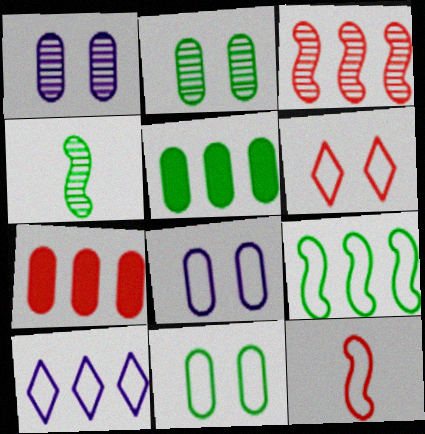[[3, 5, 10], 
[10, 11, 12]]